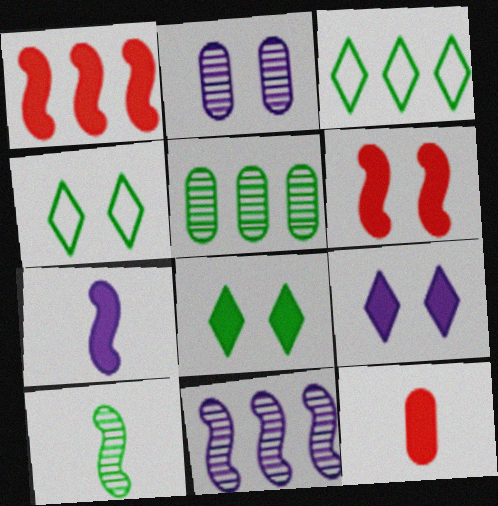[[2, 4, 6], 
[4, 11, 12]]